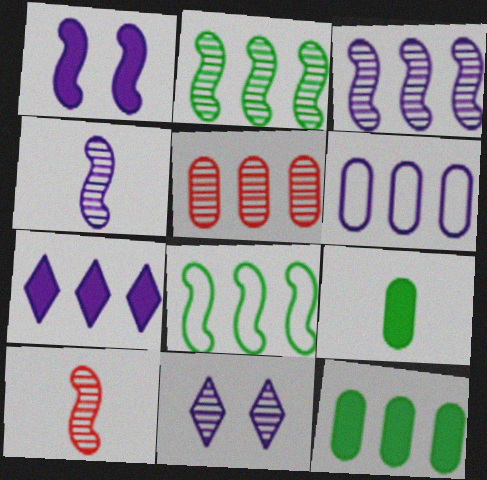[[1, 8, 10], 
[3, 6, 7], 
[5, 6, 12], 
[5, 7, 8]]